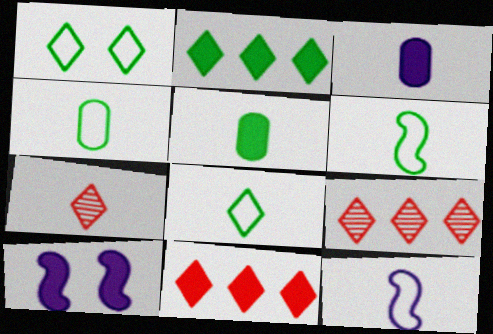[[3, 6, 7], 
[4, 6, 8], 
[4, 9, 10], 
[5, 7, 12], 
[5, 10, 11]]